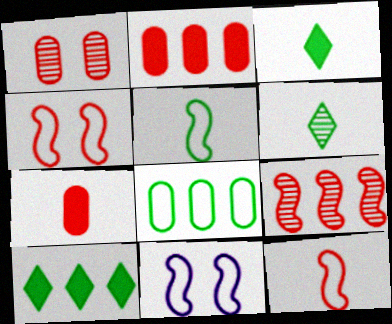[[2, 6, 11]]